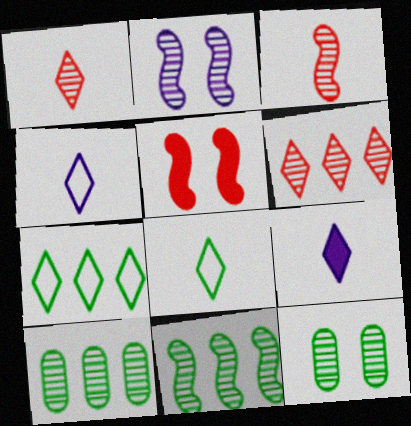[[1, 2, 10], 
[1, 8, 9], 
[2, 3, 11], 
[4, 5, 10]]